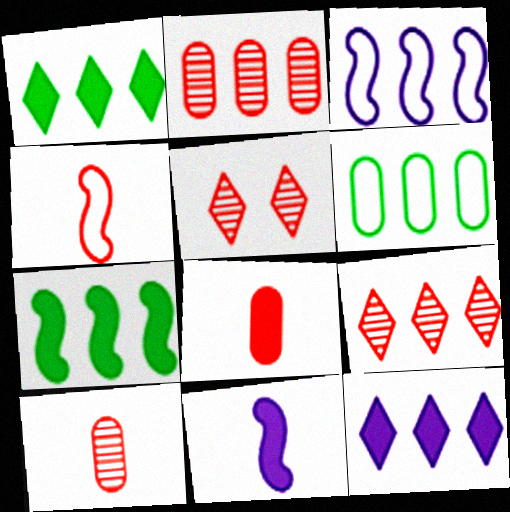[[1, 2, 3], 
[5, 6, 11]]